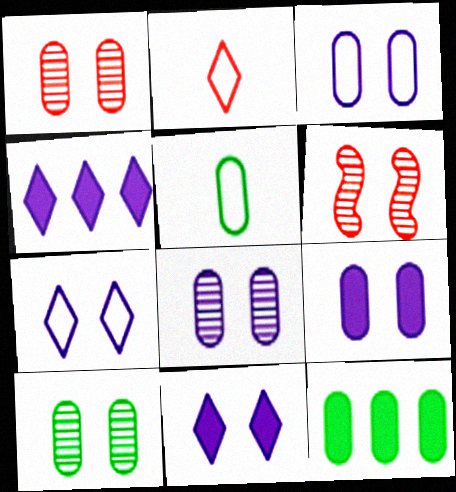[[1, 8, 10], 
[3, 8, 9], 
[4, 5, 6], 
[5, 10, 12]]